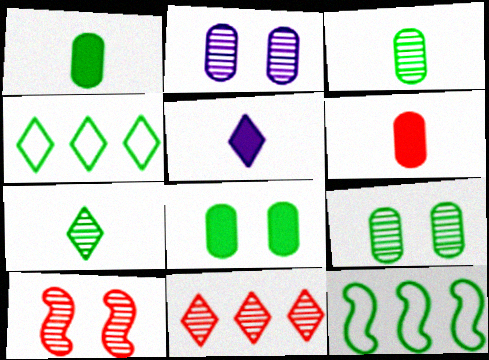[[7, 8, 12]]